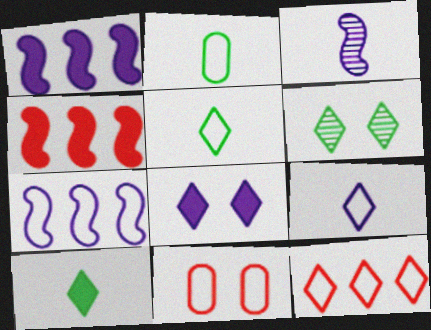[[5, 7, 11]]